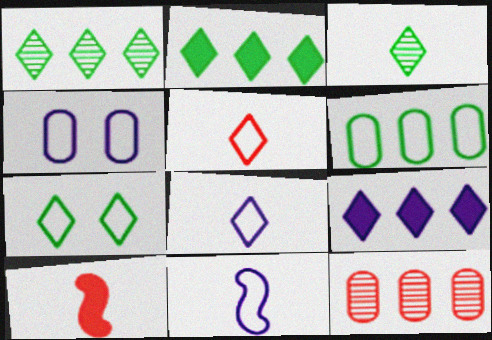[[1, 4, 10], 
[2, 3, 7]]